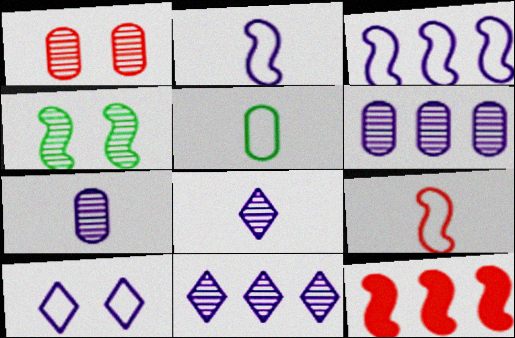[[2, 4, 12]]